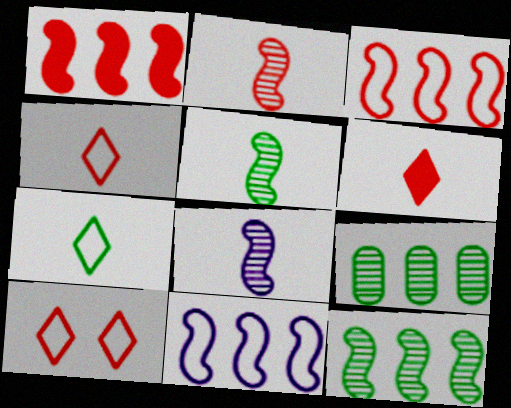[[1, 11, 12], 
[2, 5, 8]]